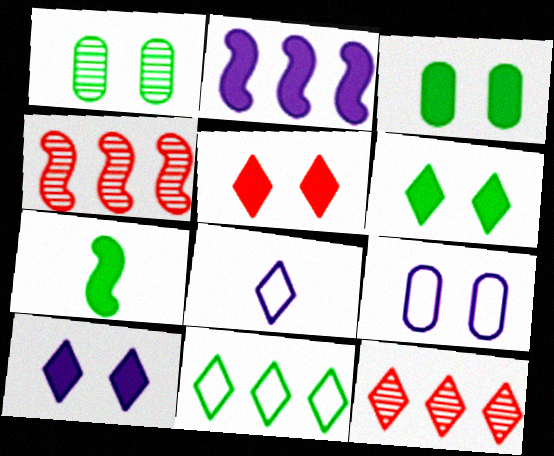[[1, 7, 11], 
[3, 4, 8], 
[5, 6, 10], 
[6, 8, 12], 
[7, 9, 12]]